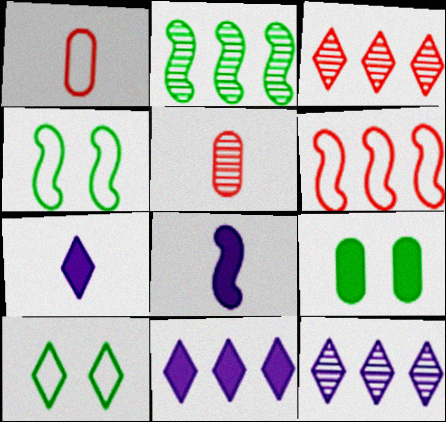[[3, 7, 10], 
[4, 5, 11]]